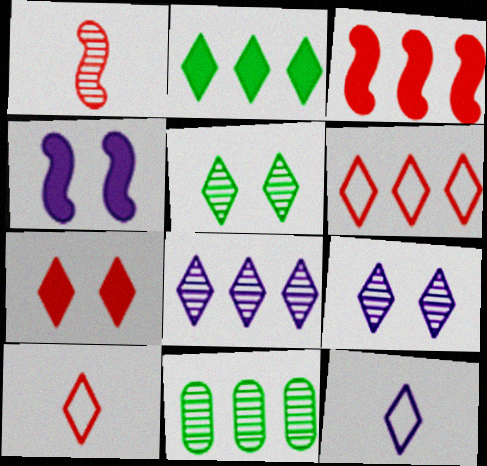[[1, 9, 11], 
[2, 6, 8], 
[2, 9, 10], 
[4, 10, 11]]